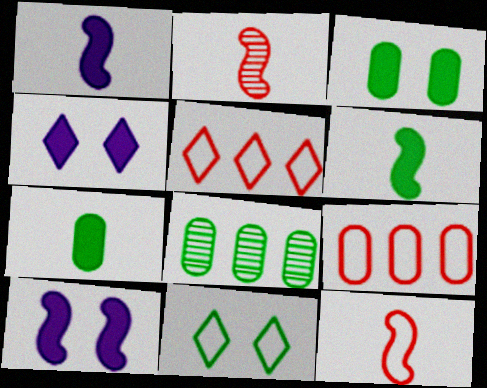[[4, 8, 12], 
[6, 8, 11]]